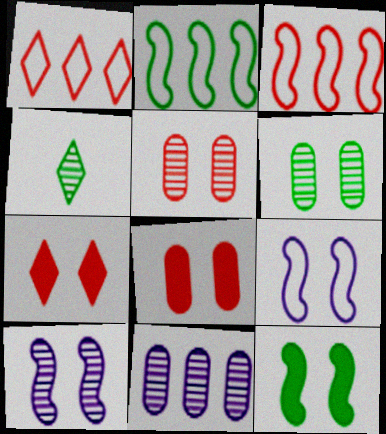[[6, 7, 9]]